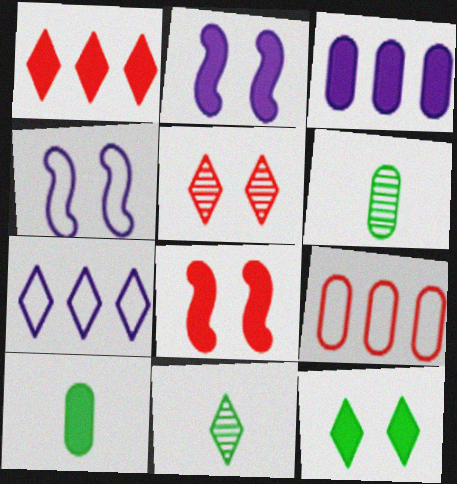[[1, 2, 10], 
[1, 4, 6], 
[2, 9, 11], 
[6, 7, 8]]